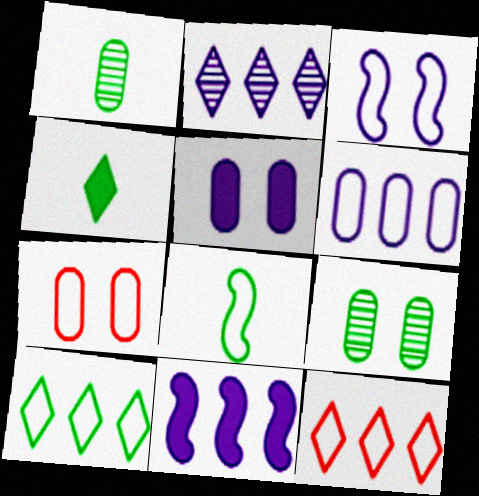[[1, 4, 8], 
[2, 6, 11], 
[5, 7, 9]]